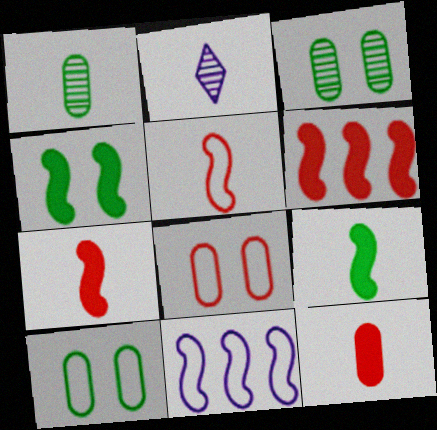[[2, 6, 10]]